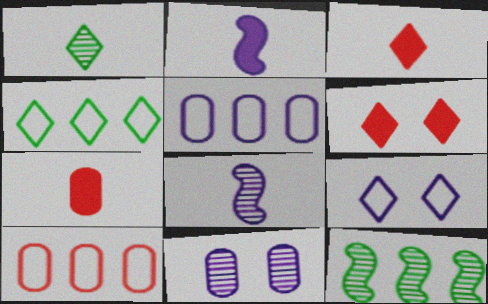[[7, 9, 12]]